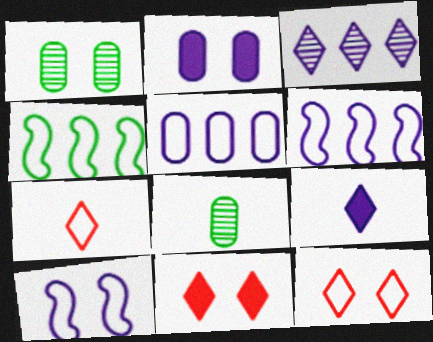[[1, 10, 11], 
[6, 8, 11]]